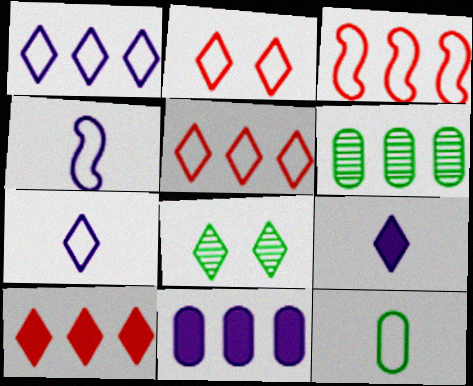[[5, 8, 9], 
[7, 8, 10]]